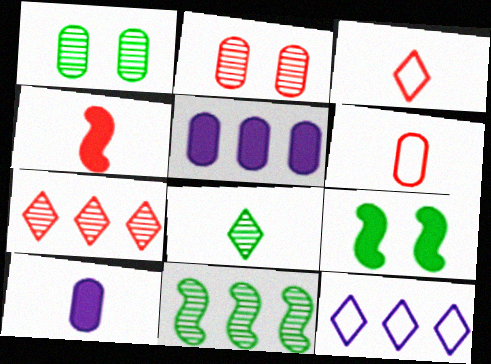[[1, 4, 12], 
[1, 5, 6], 
[1, 8, 11]]